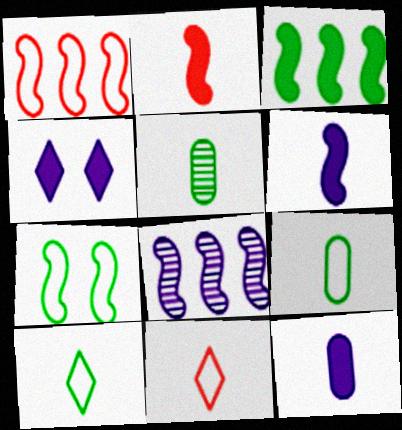[[1, 3, 8], 
[1, 4, 5], 
[2, 7, 8], 
[5, 6, 11]]